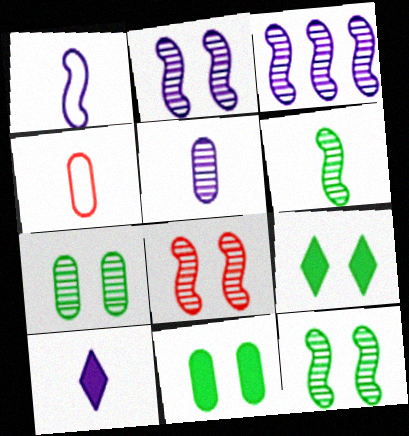[[1, 5, 10], 
[2, 8, 12], 
[3, 4, 9], 
[3, 6, 8], 
[4, 6, 10]]